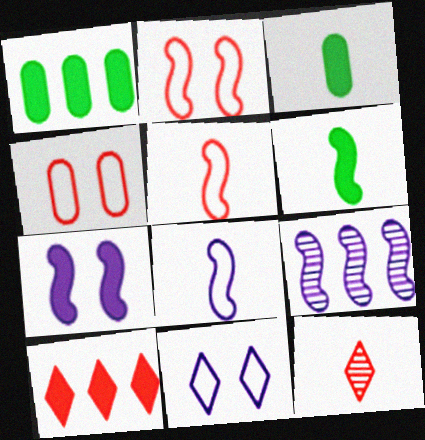[[2, 6, 9], 
[3, 7, 10], 
[3, 8, 12], 
[7, 8, 9]]